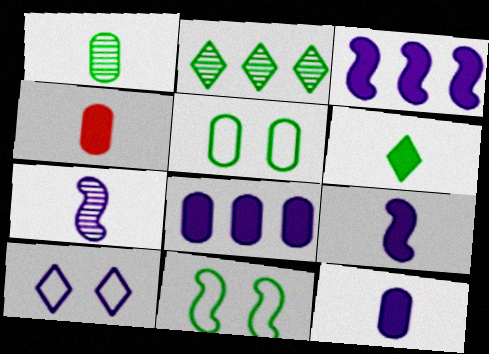[[4, 6, 9], 
[7, 8, 10]]